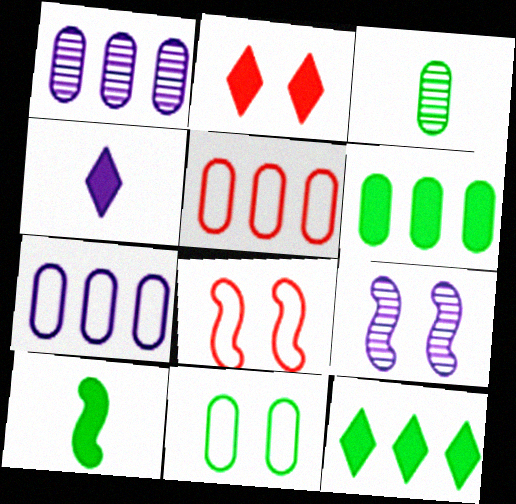[[1, 5, 6], 
[2, 4, 12], 
[2, 9, 11], 
[3, 6, 11], 
[4, 7, 9]]